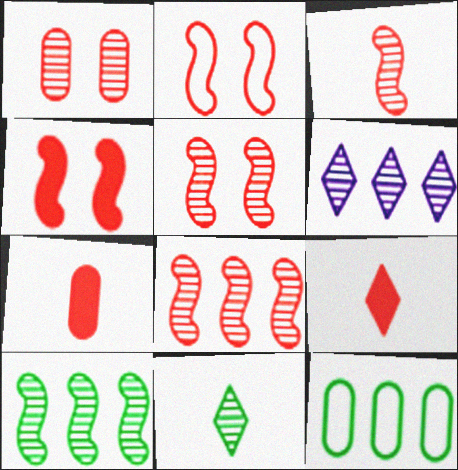[[2, 4, 5], 
[3, 5, 8]]